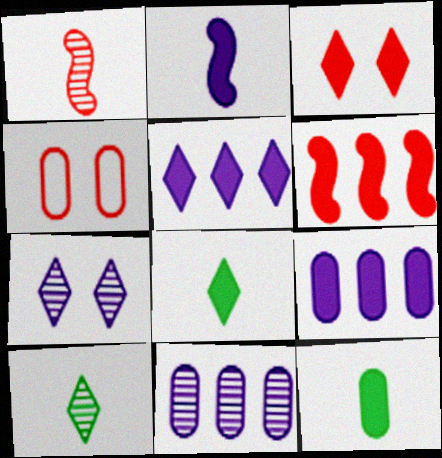[[3, 5, 8], 
[4, 11, 12]]